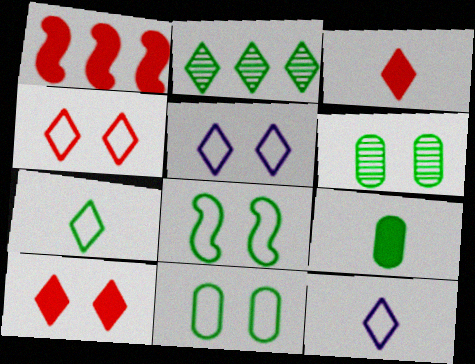[[1, 6, 12], 
[2, 3, 5], 
[2, 8, 9], 
[2, 10, 12]]